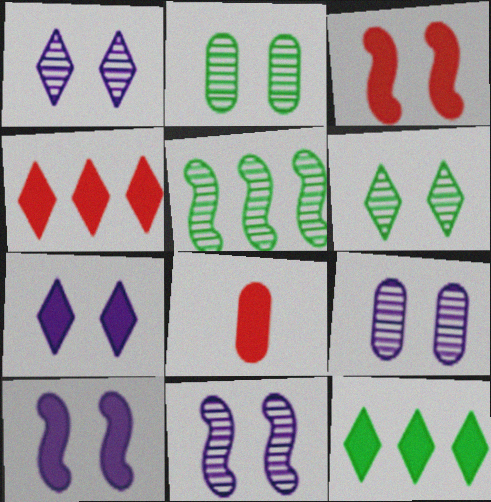[[1, 9, 11], 
[3, 4, 8], 
[8, 10, 12]]